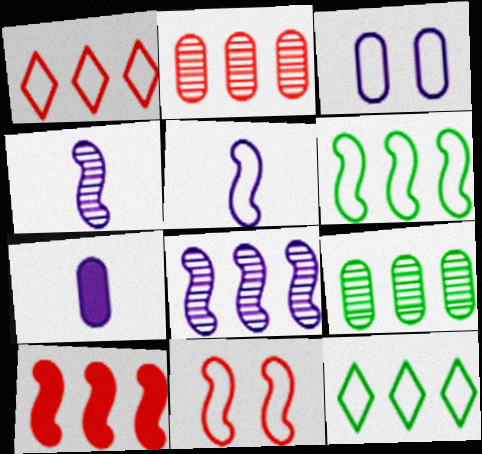[[1, 2, 10], 
[5, 6, 11], 
[6, 8, 10]]